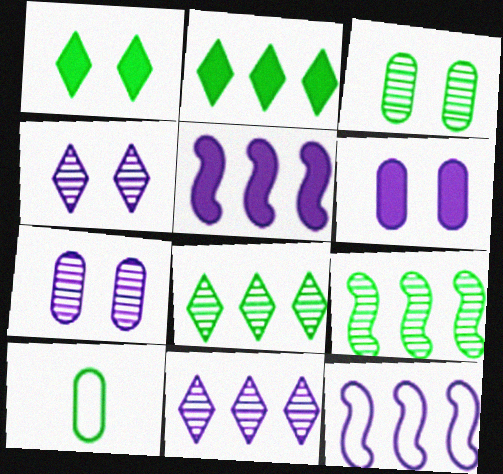[[1, 9, 10]]